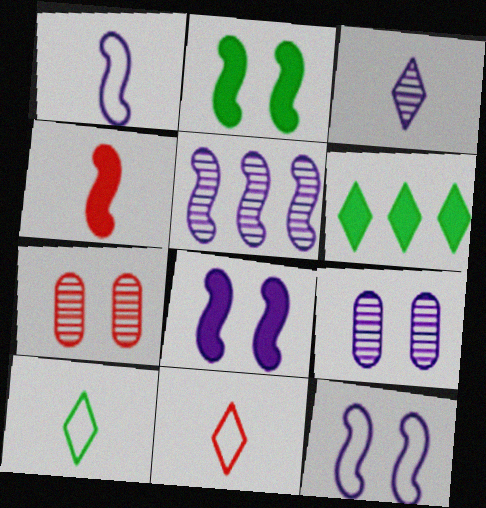[[1, 5, 8], 
[1, 6, 7], 
[3, 5, 9]]